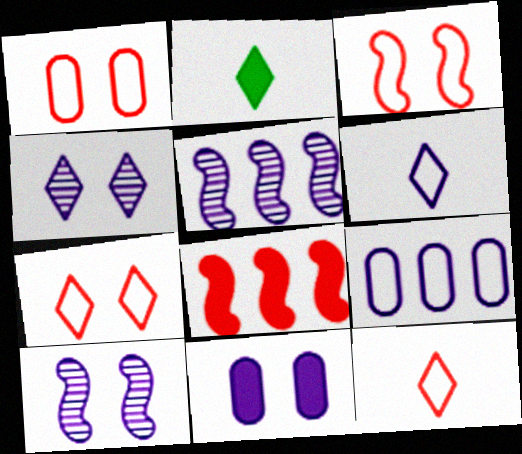[[1, 2, 5], 
[1, 3, 7], 
[2, 8, 11], 
[5, 6, 11]]